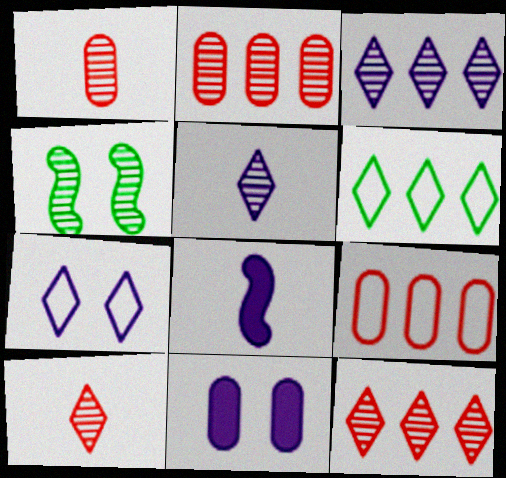[[1, 3, 4], 
[2, 4, 5]]